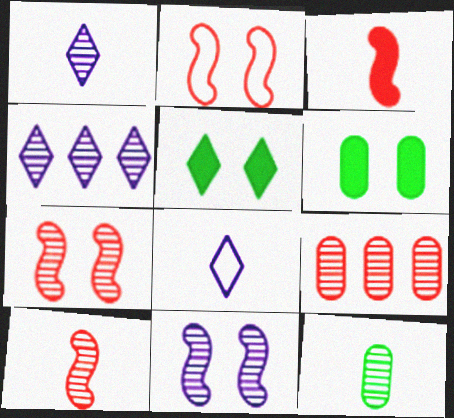[[1, 10, 12], 
[3, 8, 12], 
[4, 7, 12]]